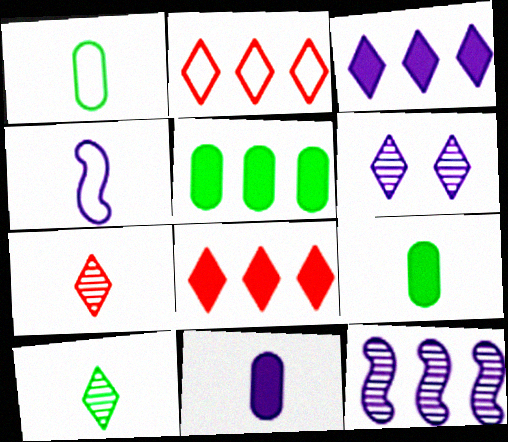[[2, 5, 12], 
[4, 7, 9]]